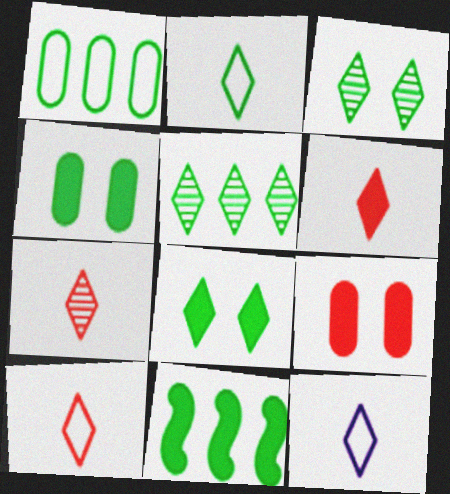[[1, 5, 11], 
[2, 5, 8], 
[2, 10, 12], 
[6, 7, 10]]